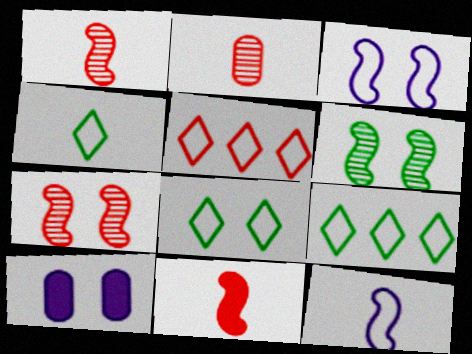[[1, 9, 10], 
[4, 8, 9], 
[7, 8, 10]]